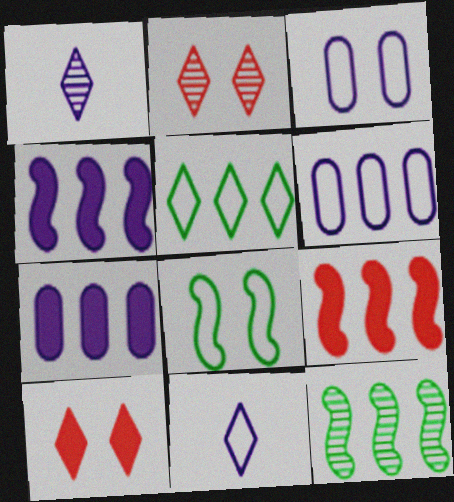[[1, 3, 4], 
[1, 5, 10]]